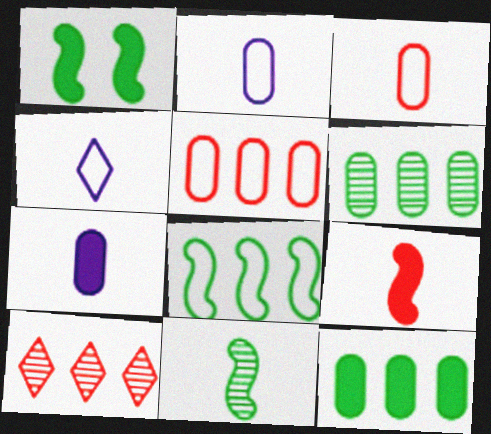[[1, 2, 10], 
[1, 8, 11]]